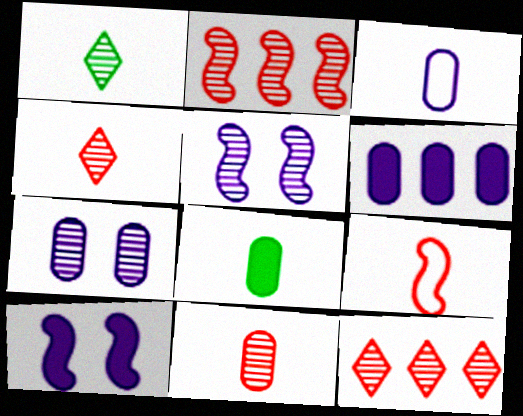[[1, 2, 7], 
[3, 6, 7], 
[3, 8, 11]]